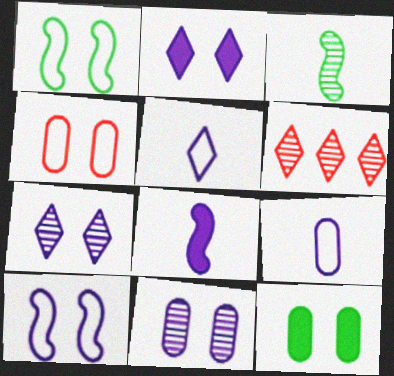[[2, 10, 11], 
[3, 6, 11], 
[4, 11, 12]]